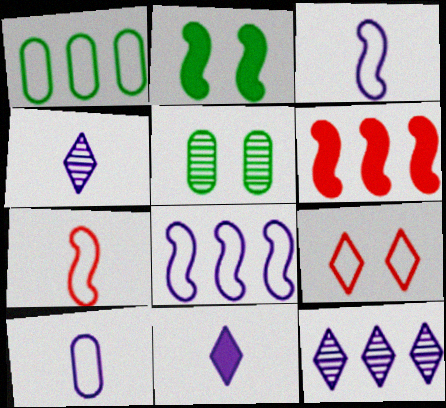[[1, 3, 9], 
[1, 6, 12]]